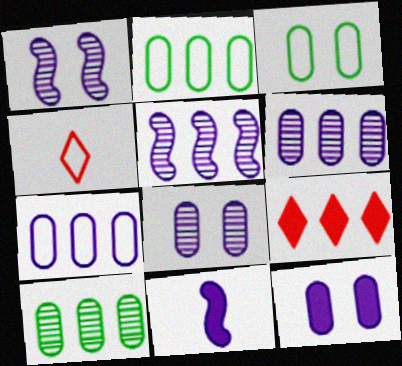[[2, 5, 9]]